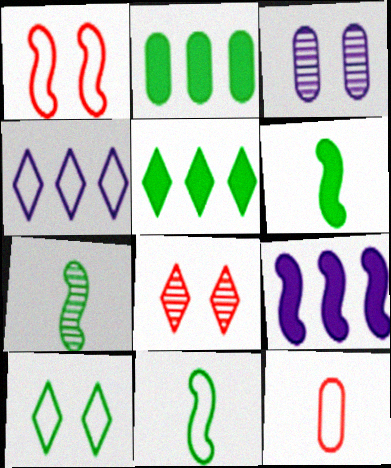[[1, 7, 9], 
[2, 3, 12], 
[2, 7, 10], 
[6, 7, 11]]